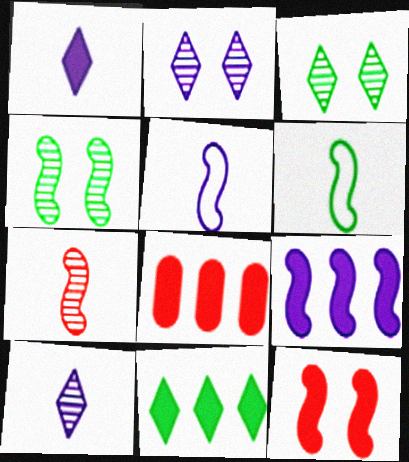[[2, 6, 8], 
[3, 5, 8], 
[8, 9, 11]]